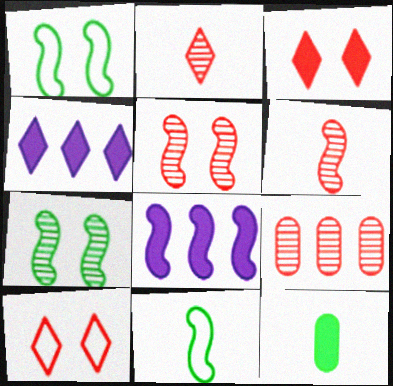[[1, 6, 8], 
[2, 5, 9], 
[3, 8, 12], 
[5, 8, 11]]